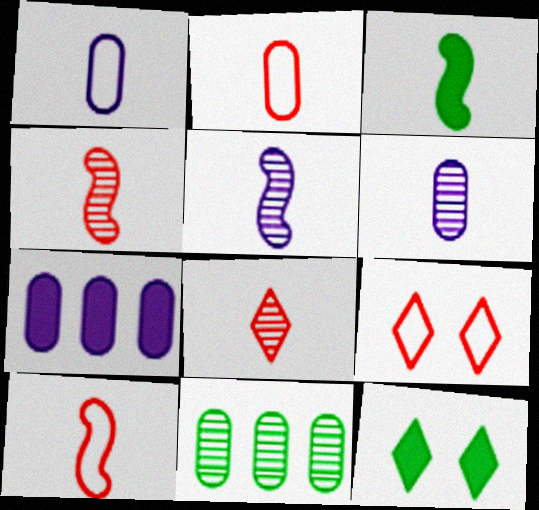[[1, 3, 8], 
[3, 5, 10]]